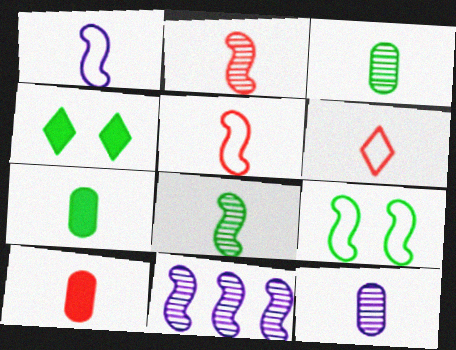[[2, 6, 10]]